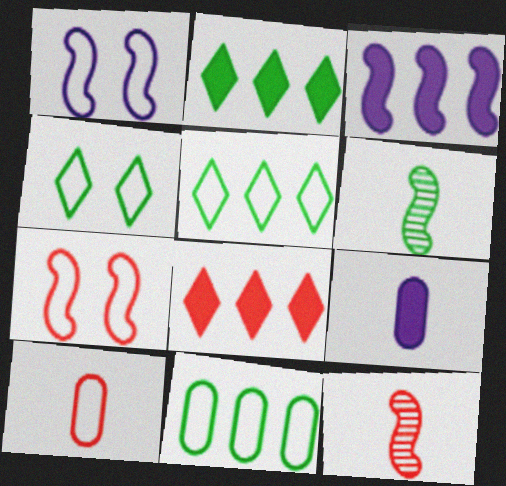[[1, 5, 10], 
[3, 6, 7]]